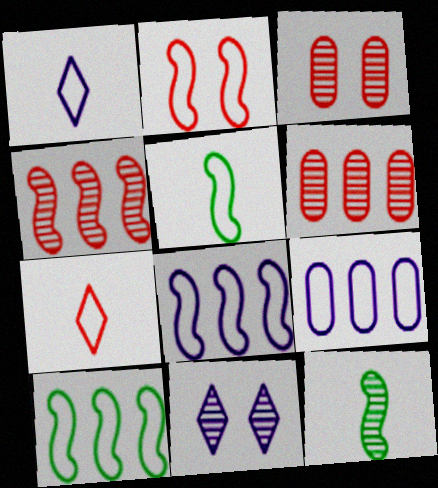[[2, 5, 8], 
[6, 11, 12]]